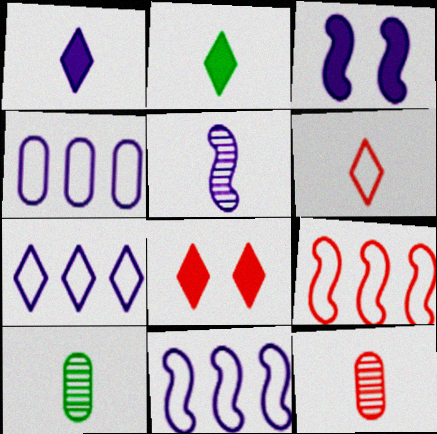[[3, 5, 11], 
[4, 7, 11], 
[8, 9, 12], 
[8, 10, 11]]